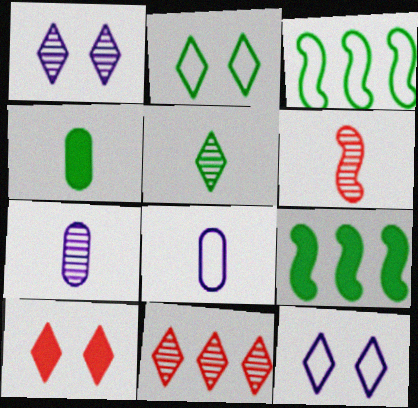[[1, 2, 10], 
[1, 5, 11], 
[3, 7, 10], 
[5, 6, 7]]